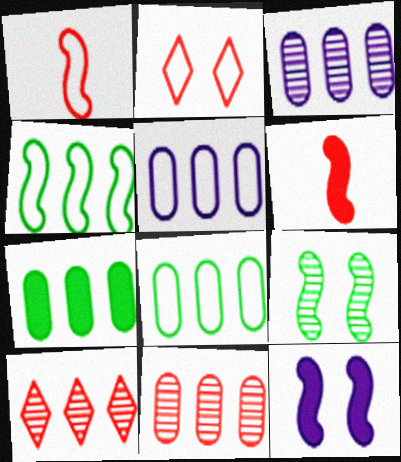[[2, 6, 11], 
[5, 7, 11]]